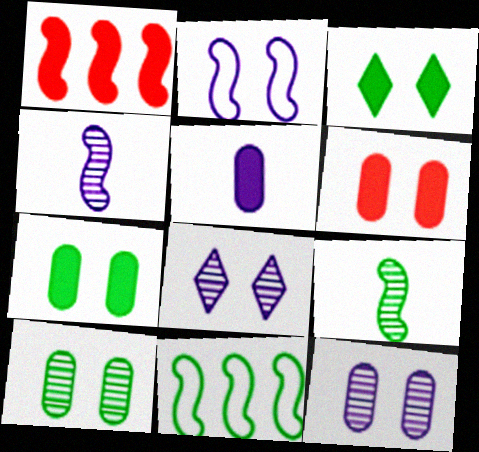[[1, 2, 9], 
[1, 3, 5]]